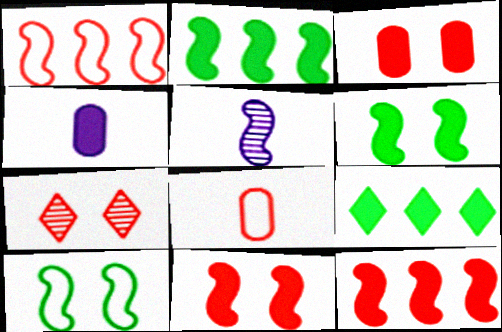[[1, 5, 6], 
[4, 9, 11], 
[5, 10, 12], 
[7, 8, 12]]